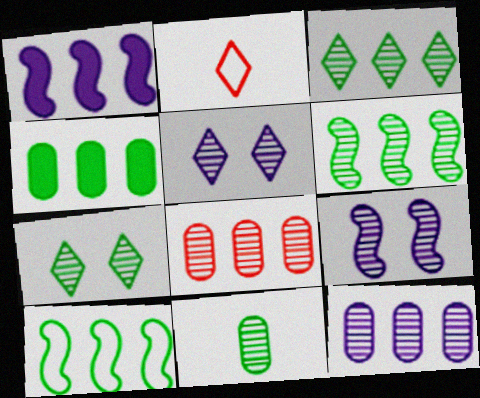[[2, 4, 9], 
[3, 4, 10], 
[6, 7, 11]]